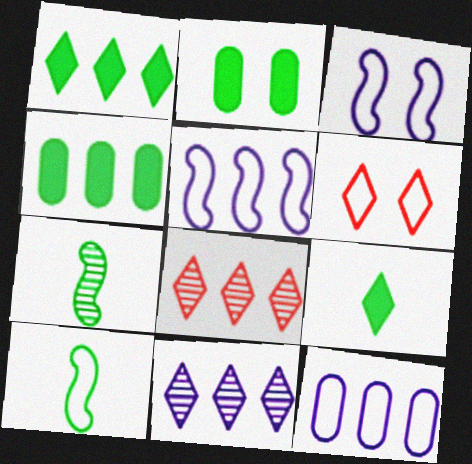[[4, 5, 8], 
[6, 9, 11], 
[6, 10, 12]]